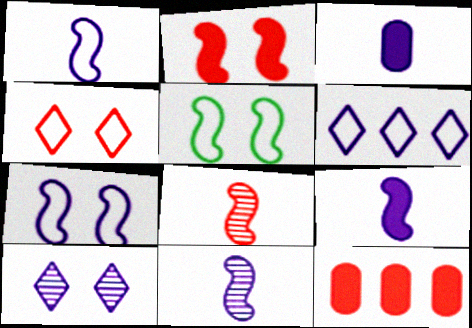[[1, 9, 11], 
[4, 8, 12]]